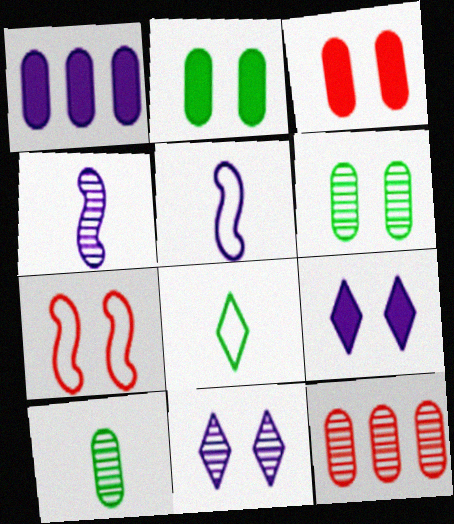[[1, 5, 11], 
[2, 7, 11], 
[6, 7, 9]]